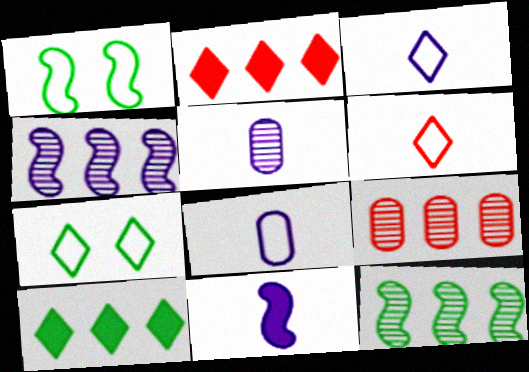[[1, 2, 5], 
[3, 5, 11], 
[7, 9, 11]]